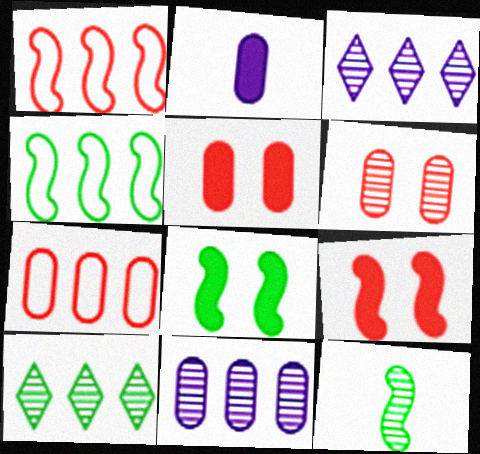[[3, 6, 12], 
[4, 8, 12]]